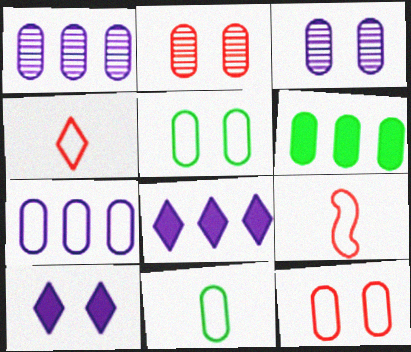[[7, 11, 12]]